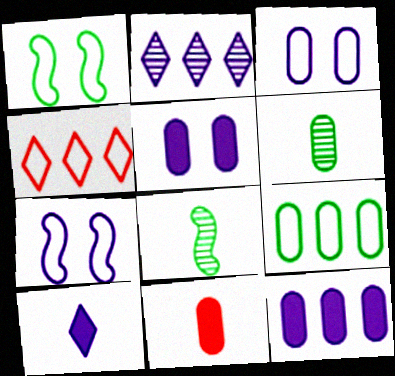[[1, 2, 11], 
[4, 5, 8]]